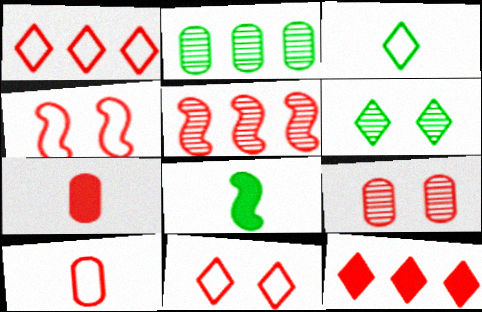[[1, 4, 10], 
[5, 7, 11]]